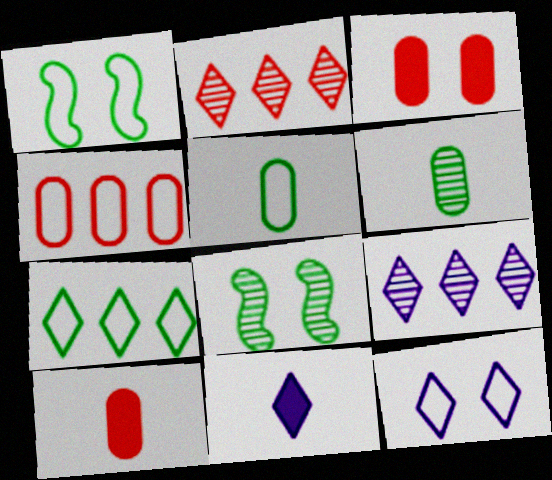[[1, 5, 7], 
[1, 9, 10], 
[3, 8, 12], 
[4, 8, 11], 
[9, 11, 12]]